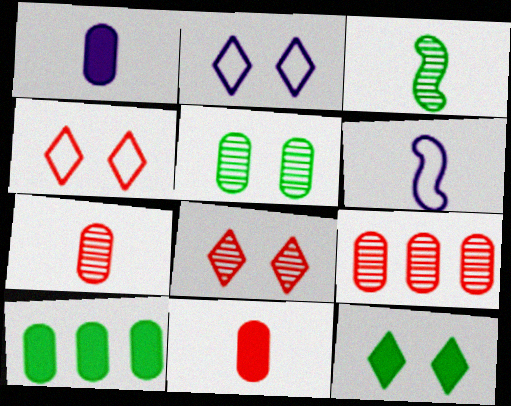[[2, 8, 12], 
[6, 8, 10], 
[6, 9, 12]]